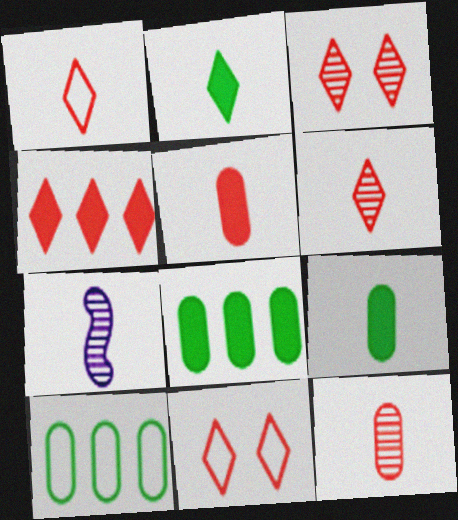[[1, 3, 4], 
[1, 7, 9], 
[4, 6, 11], 
[7, 8, 11]]